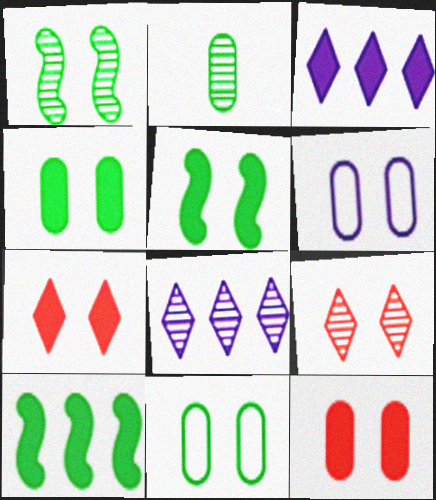[[1, 6, 7], 
[5, 6, 9]]